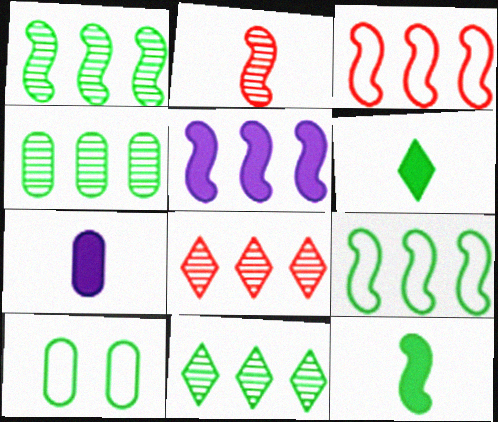[[1, 3, 5], 
[1, 4, 11], 
[1, 6, 10], 
[10, 11, 12]]